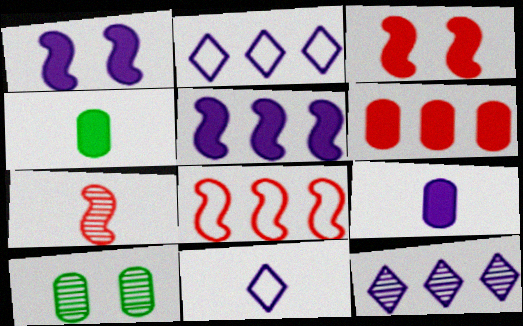[[3, 7, 8], 
[4, 7, 11], 
[7, 10, 12]]